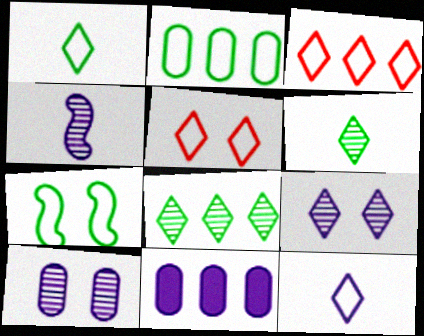[[1, 2, 7]]